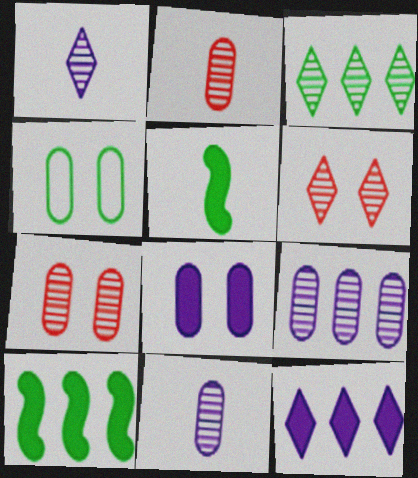[[1, 3, 6], 
[3, 4, 5], 
[4, 7, 8]]